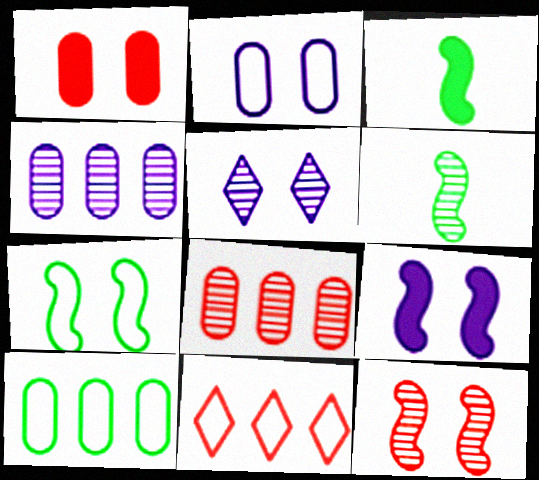[[1, 5, 7], 
[2, 5, 9], 
[5, 6, 8], 
[7, 9, 12]]